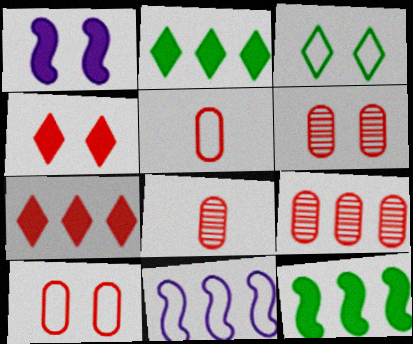[[1, 3, 6], 
[2, 9, 11], 
[3, 5, 11], 
[6, 8, 9]]